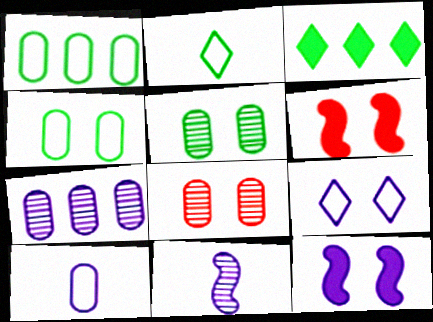[[2, 6, 7], 
[5, 6, 9]]